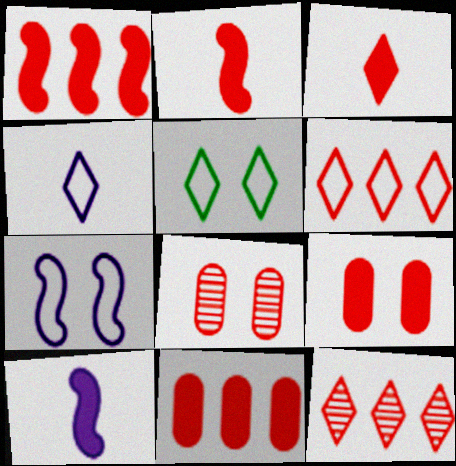[[1, 3, 9], 
[2, 6, 8], 
[4, 5, 6]]